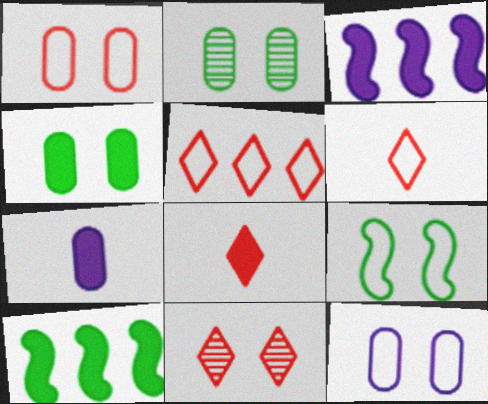[[2, 3, 6], 
[3, 4, 8], 
[5, 8, 11]]